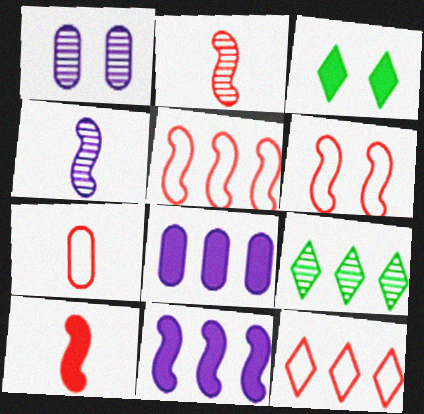[[1, 2, 9], 
[1, 3, 6], 
[3, 8, 10], 
[5, 8, 9], 
[6, 7, 12]]